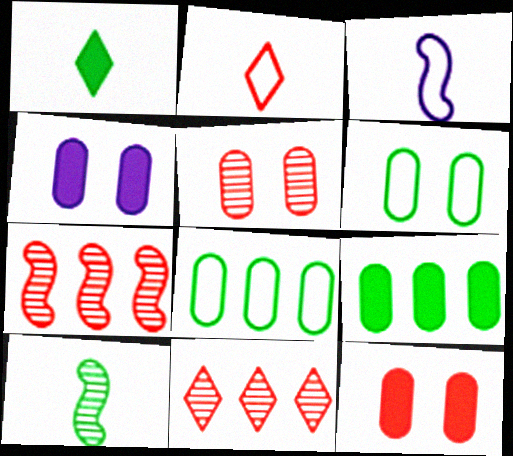[[2, 7, 12], 
[4, 5, 6]]